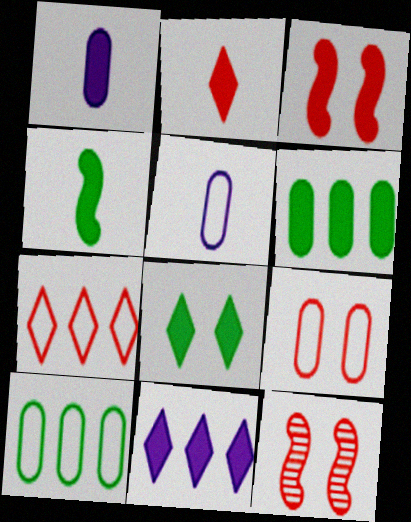[[1, 2, 4], 
[2, 8, 11], 
[4, 6, 8], 
[5, 9, 10]]